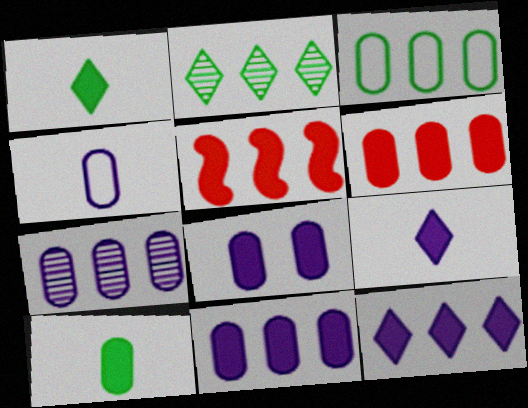[[1, 5, 8], 
[3, 6, 7], 
[4, 7, 8], 
[6, 8, 10]]